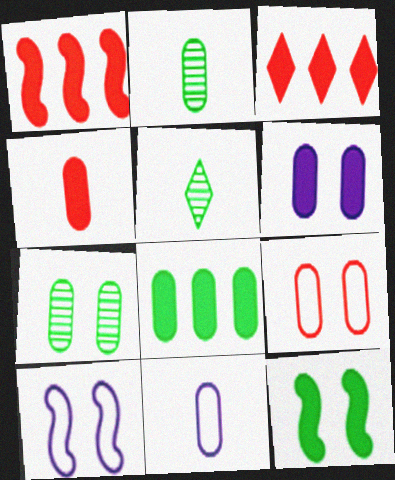[[2, 3, 10], 
[2, 4, 11], 
[4, 6, 8], 
[6, 7, 9]]